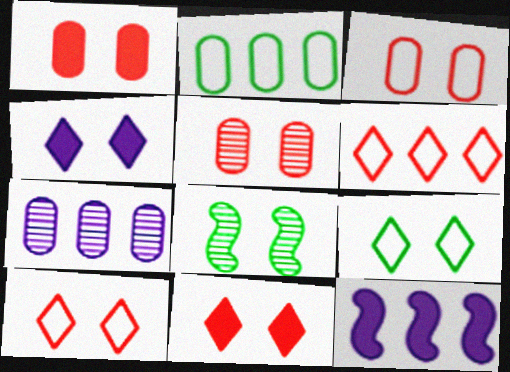[[1, 3, 5], 
[3, 4, 8]]